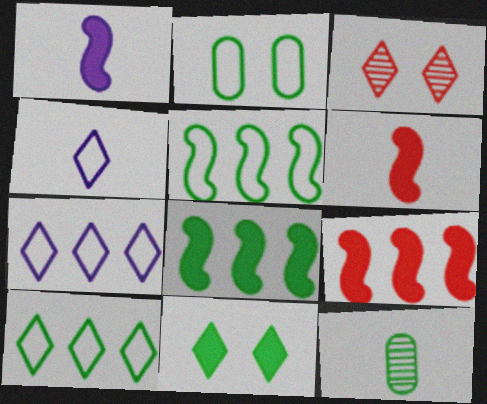[[4, 6, 12], 
[5, 11, 12]]